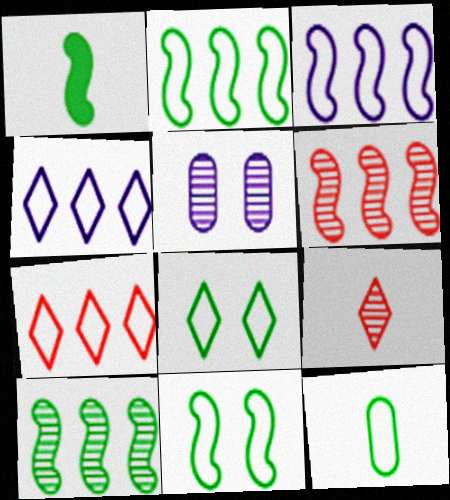[[1, 5, 7], 
[1, 10, 11], 
[2, 8, 12], 
[5, 9, 10]]